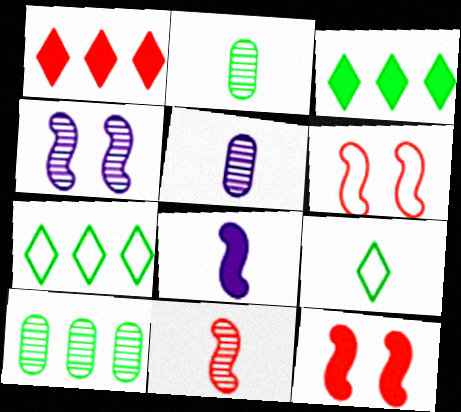[[3, 5, 6], 
[5, 7, 12]]